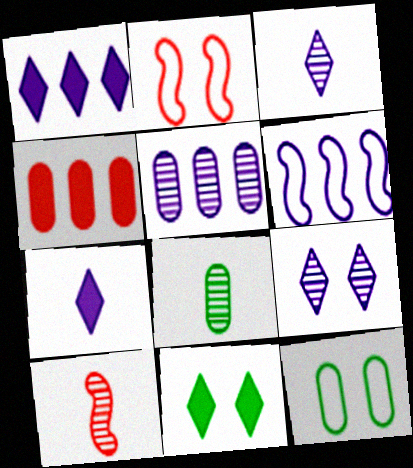[[1, 2, 8], 
[1, 5, 6], 
[1, 10, 12], 
[3, 8, 10]]